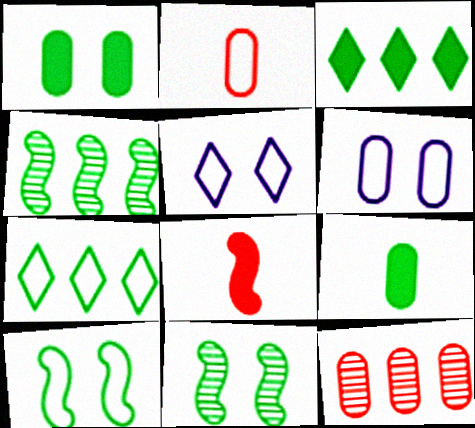[[6, 9, 12], 
[7, 9, 11]]